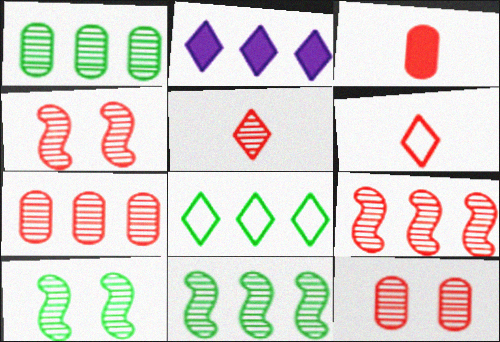[[4, 5, 7], 
[5, 9, 12]]